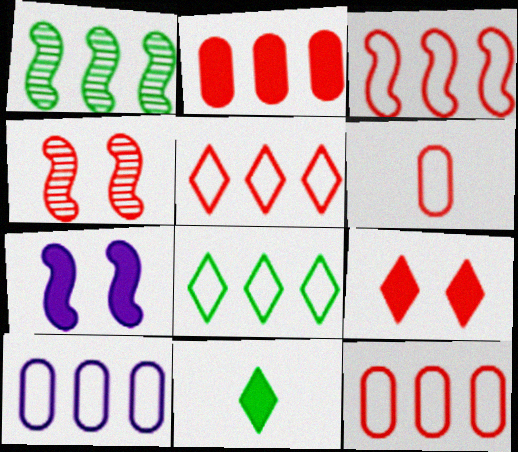[[2, 7, 11], 
[3, 5, 12], 
[3, 8, 10], 
[4, 10, 11]]